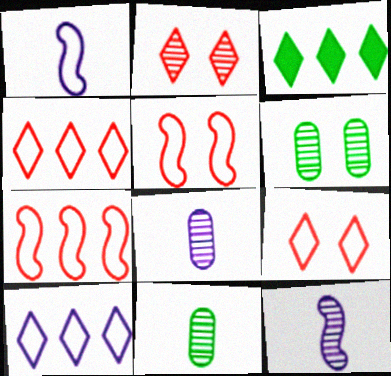[[3, 5, 8]]